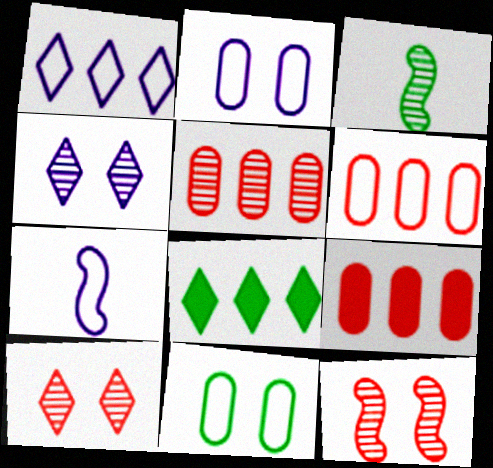[[1, 2, 7], 
[3, 4, 5], 
[3, 8, 11], 
[5, 6, 9]]